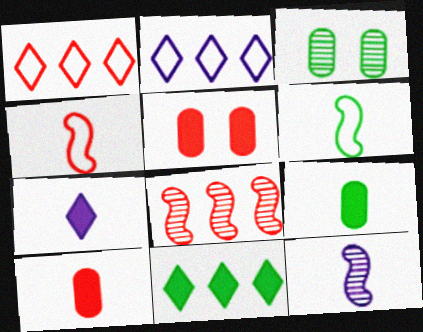[[3, 6, 11]]